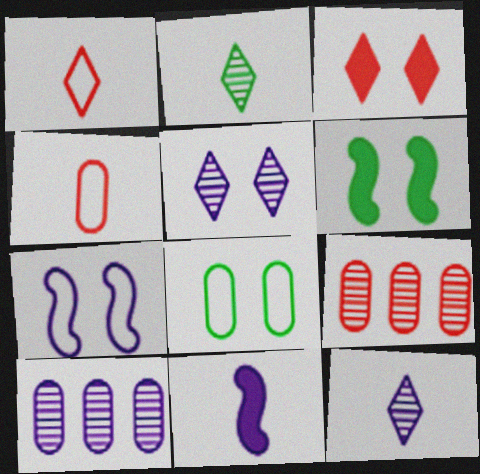[[1, 6, 10], 
[2, 4, 11]]